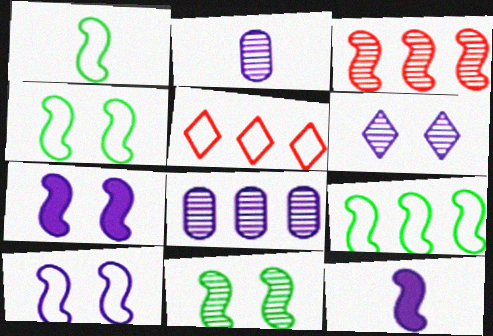[[1, 3, 7], 
[1, 4, 9], 
[3, 4, 12]]